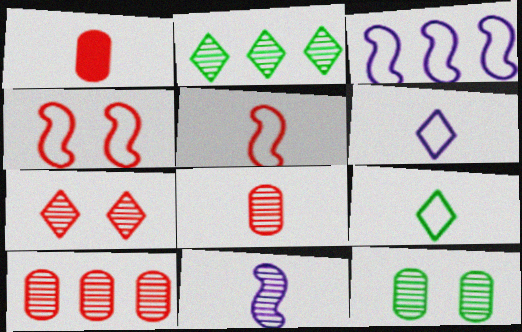[[1, 9, 11]]